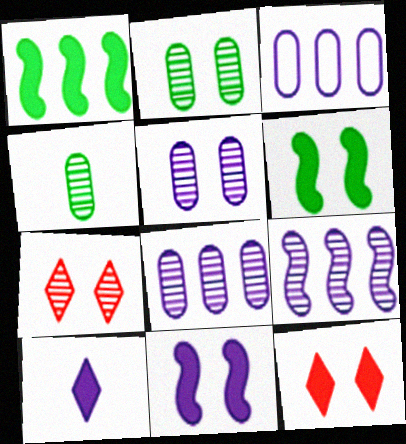[[4, 7, 9]]